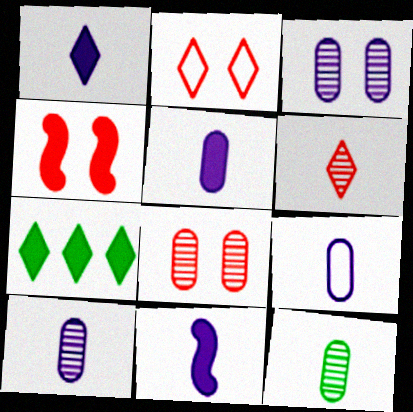[[1, 5, 11], 
[2, 4, 8], 
[4, 5, 7], 
[5, 9, 10]]